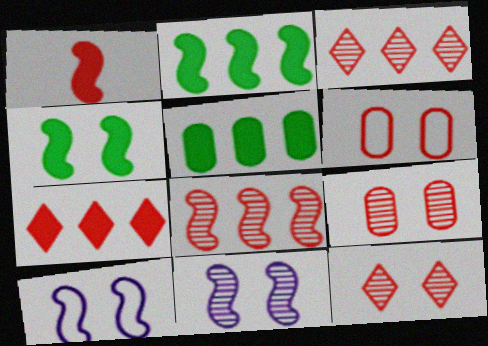[[1, 3, 6]]